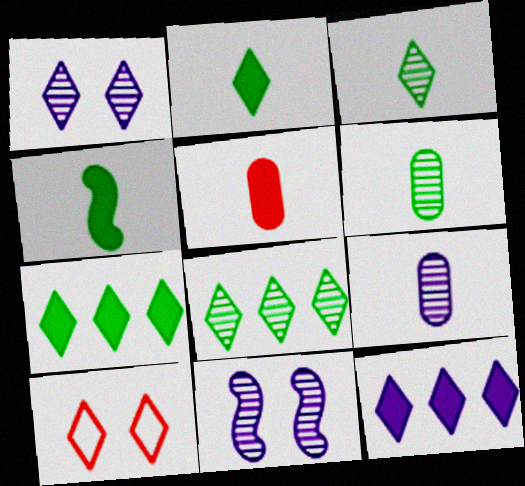[[3, 10, 12]]